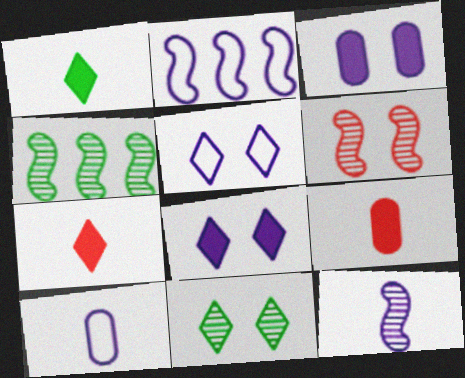[[2, 5, 10], 
[2, 9, 11], 
[4, 5, 9], 
[4, 6, 12]]